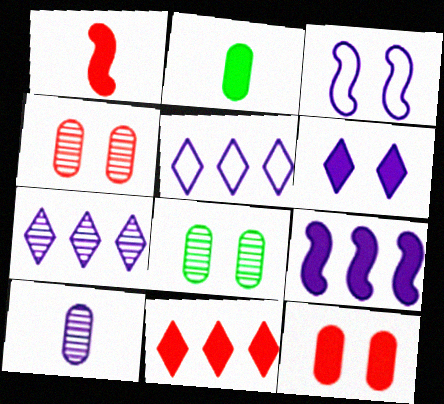[[1, 5, 8], 
[1, 11, 12]]